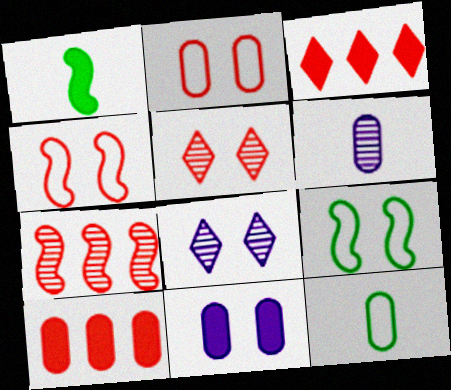[[1, 3, 11], 
[3, 6, 9], 
[5, 9, 11]]